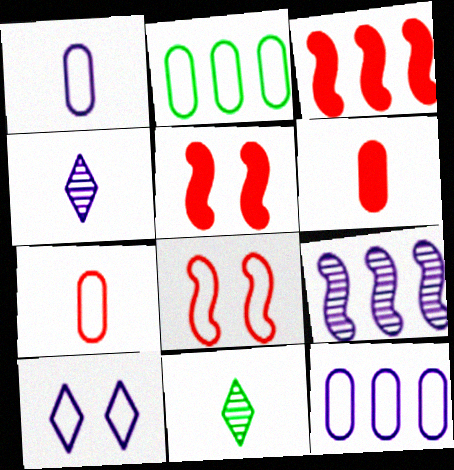[[2, 4, 5], 
[5, 11, 12]]